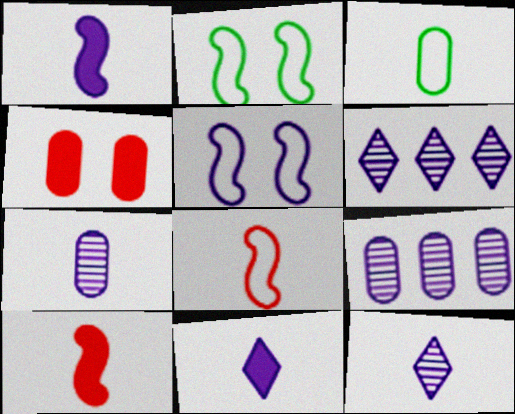[[3, 4, 9], 
[3, 10, 12], 
[5, 9, 11]]